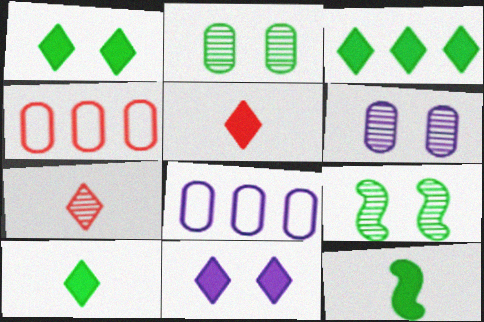[[1, 3, 10], 
[3, 5, 11], 
[5, 8, 9]]